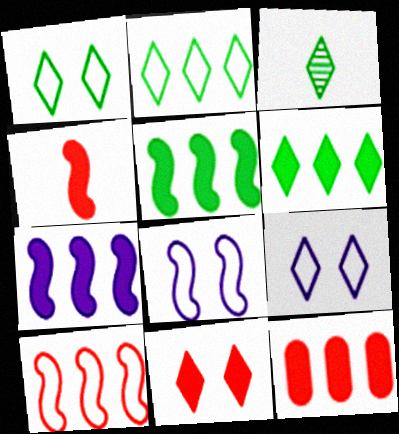[[1, 3, 6], 
[3, 8, 12], 
[4, 11, 12], 
[6, 7, 12]]